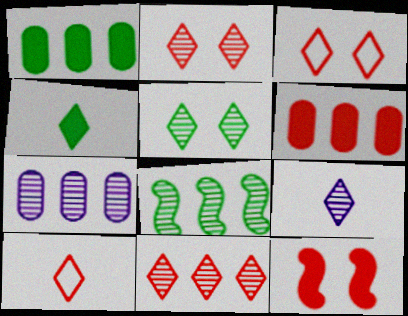[[4, 9, 10], 
[5, 9, 11], 
[7, 8, 11]]